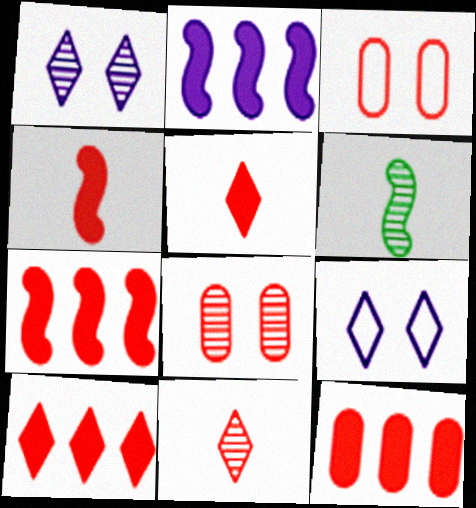[[3, 7, 11], 
[6, 9, 12], 
[7, 10, 12]]